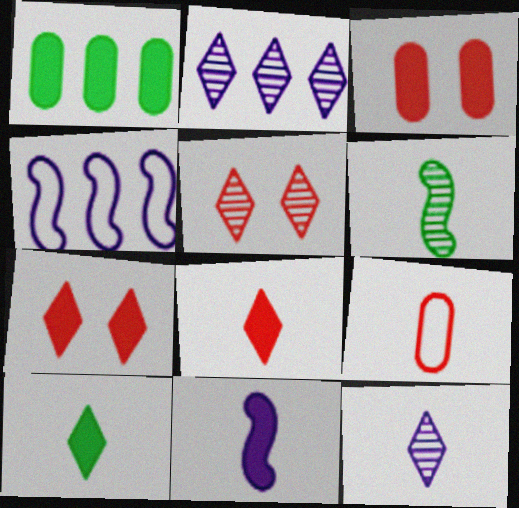[[1, 7, 11]]